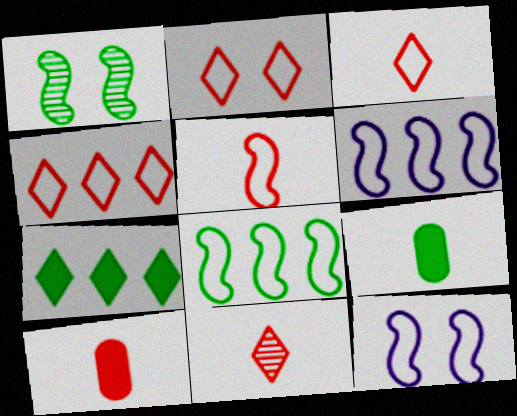[[2, 3, 4], 
[5, 8, 12], 
[5, 10, 11]]